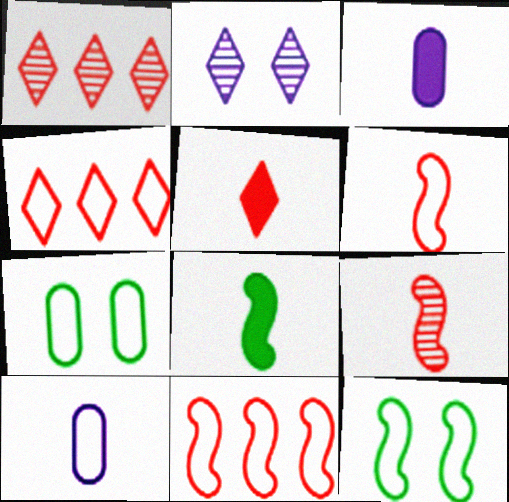[[1, 3, 12], 
[3, 5, 8], 
[4, 10, 12]]